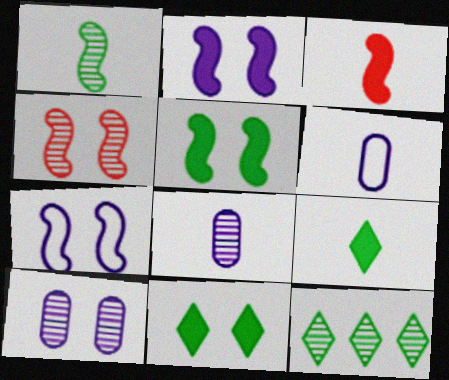[[4, 5, 7], 
[4, 8, 12]]